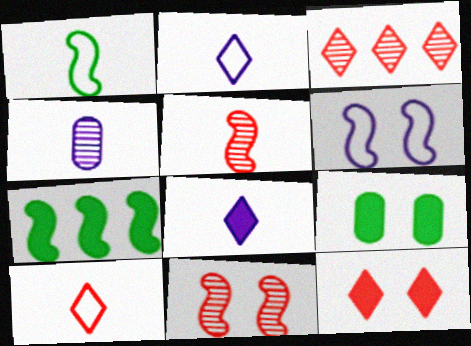[[3, 10, 12], 
[5, 6, 7]]